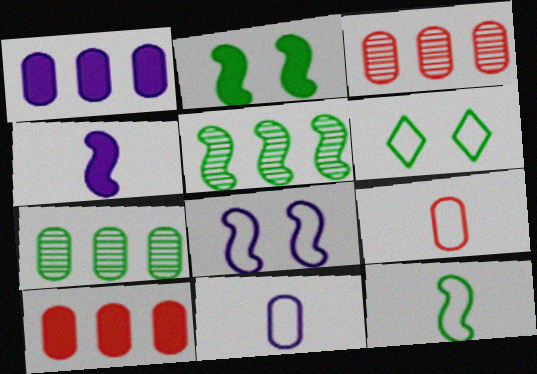[[2, 5, 12], 
[3, 4, 6]]